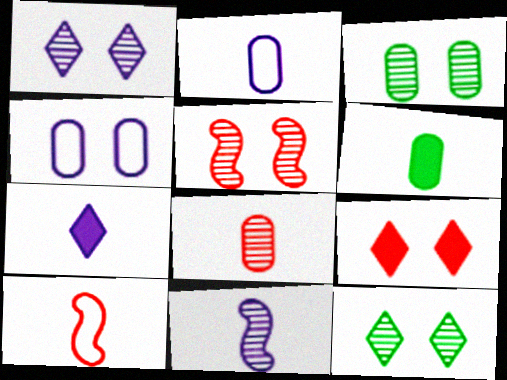[[1, 3, 5], 
[2, 6, 8], 
[2, 7, 11]]